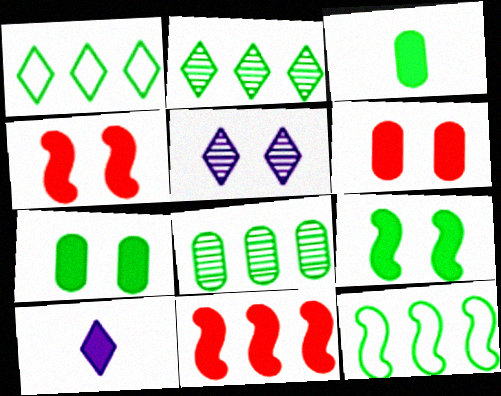[[7, 10, 11]]